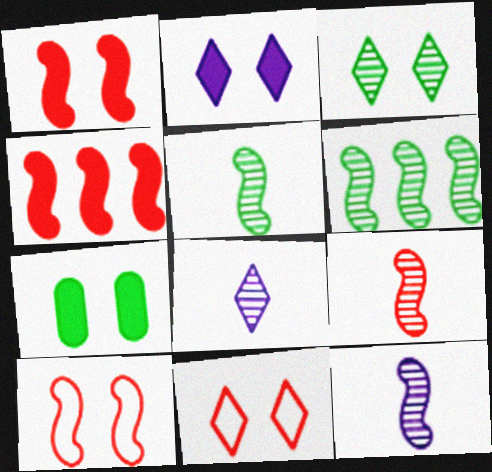[[1, 2, 7], 
[2, 3, 11], 
[4, 9, 10], 
[5, 9, 12]]